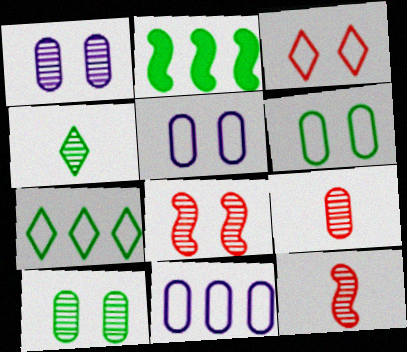[[2, 4, 6]]